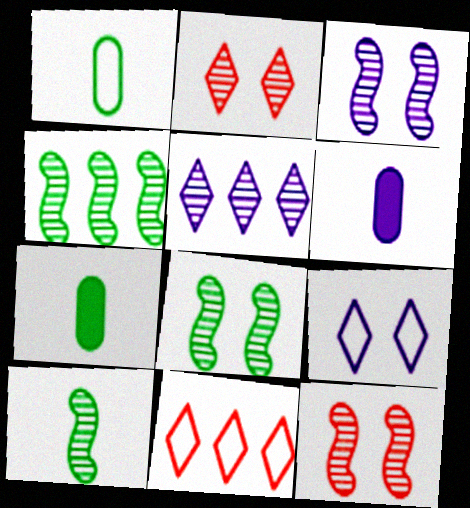[[3, 7, 11], 
[3, 8, 12], 
[4, 8, 10], 
[6, 8, 11]]